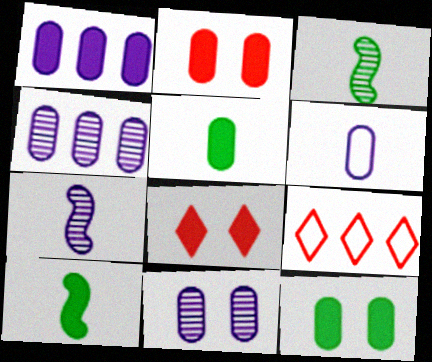[[1, 2, 5], 
[1, 6, 11], 
[1, 8, 10], 
[7, 9, 12], 
[9, 10, 11]]